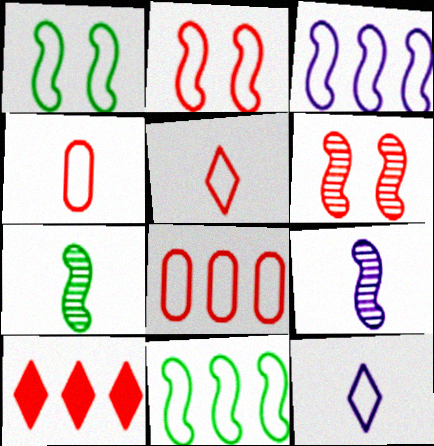[[1, 8, 12], 
[2, 5, 8], 
[4, 6, 10]]